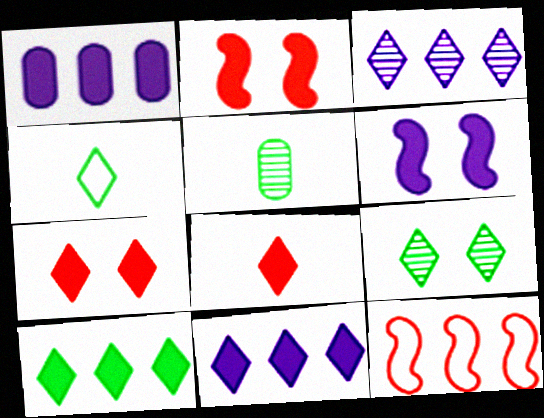[[3, 4, 7], 
[4, 9, 10]]